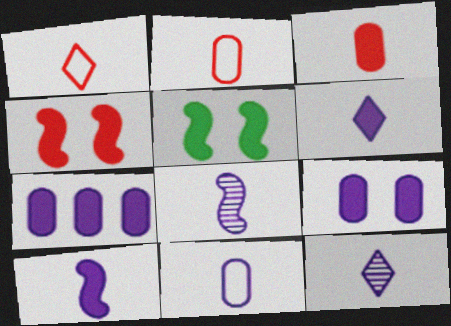[[6, 8, 11], 
[10, 11, 12]]